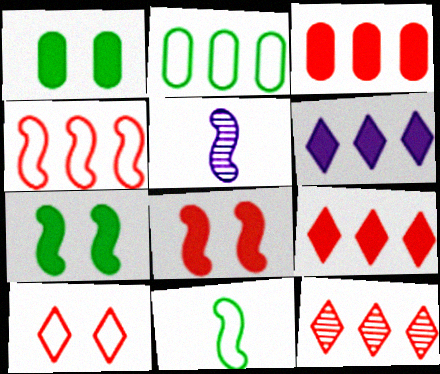[[3, 4, 12], 
[4, 5, 7]]